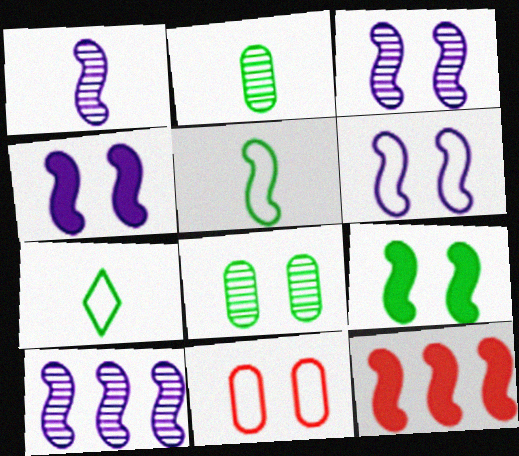[[1, 3, 10], 
[3, 4, 6], 
[3, 5, 12]]